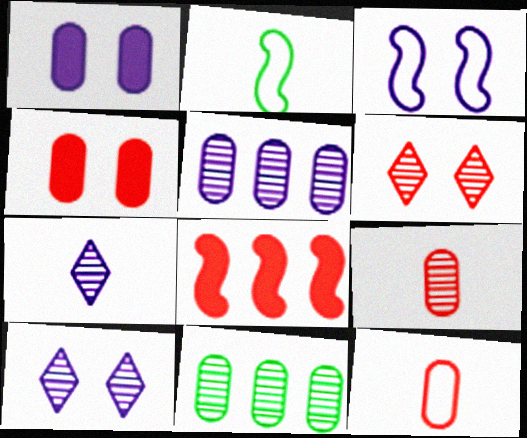[[1, 3, 10], 
[1, 11, 12], 
[6, 8, 12]]